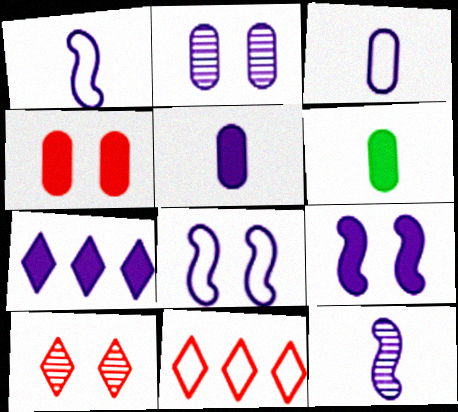[[1, 2, 7], 
[5, 7, 9]]